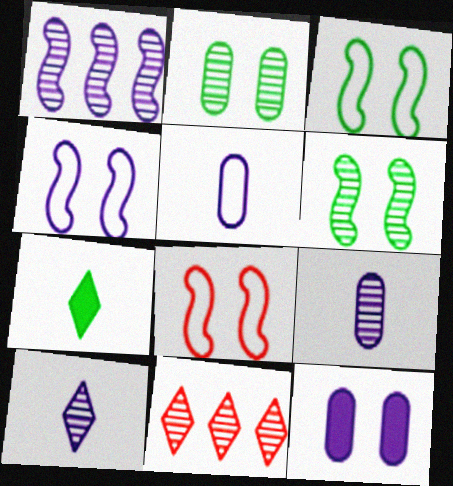[[3, 4, 8], 
[6, 9, 11]]